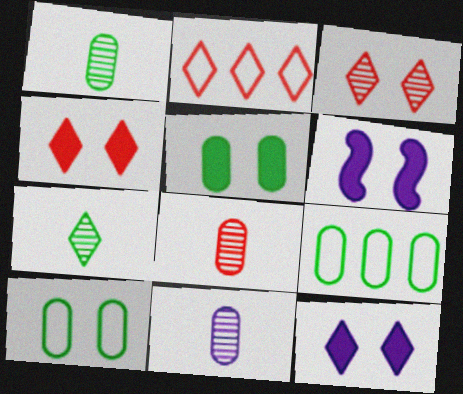[[1, 2, 6], 
[1, 5, 9], 
[1, 8, 11], 
[2, 7, 12], 
[3, 6, 10], 
[4, 5, 6]]